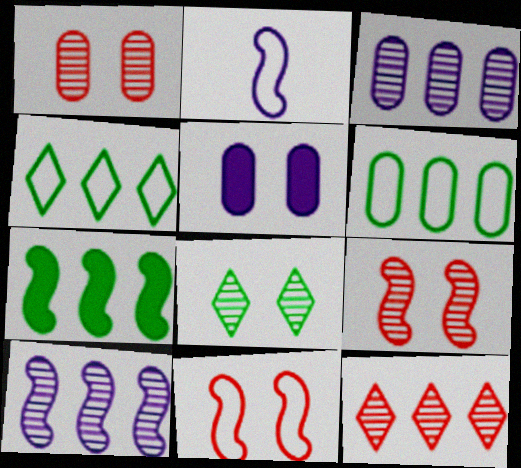[[2, 7, 9], 
[5, 8, 11]]